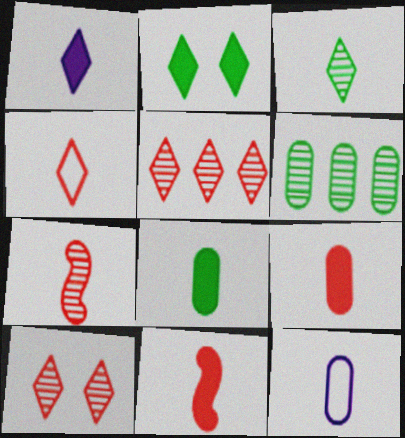[[1, 3, 4], 
[1, 8, 11], 
[3, 11, 12], 
[4, 7, 9]]